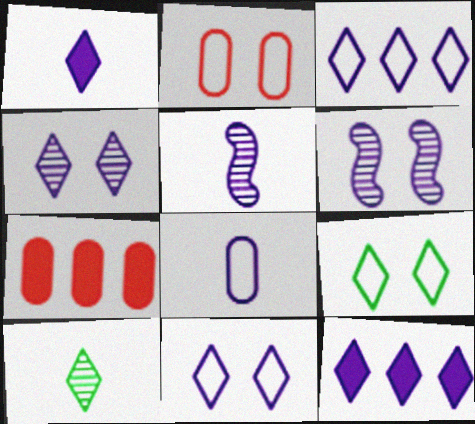[[1, 3, 4], 
[1, 5, 8], 
[5, 7, 9], 
[6, 8, 12]]